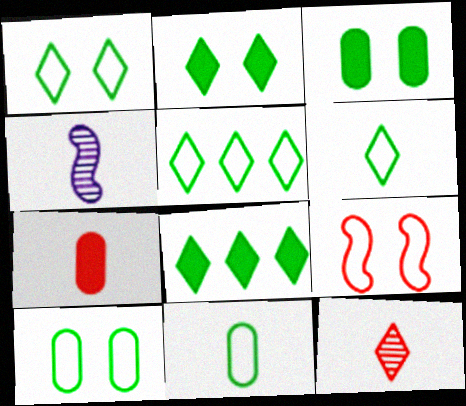[[1, 5, 6], 
[4, 6, 7]]